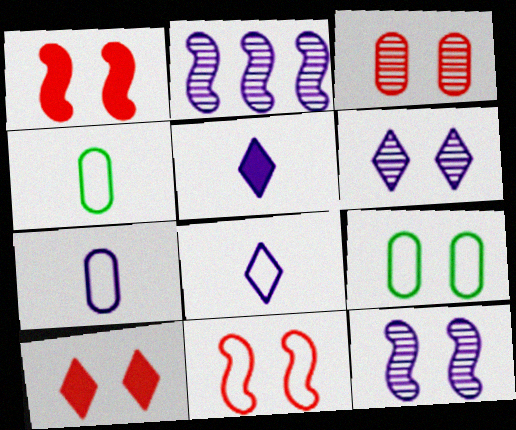[[1, 6, 9], 
[2, 4, 10], 
[3, 10, 11], 
[9, 10, 12]]